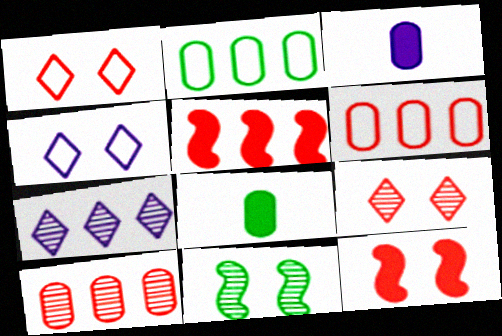[[2, 5, 7]]